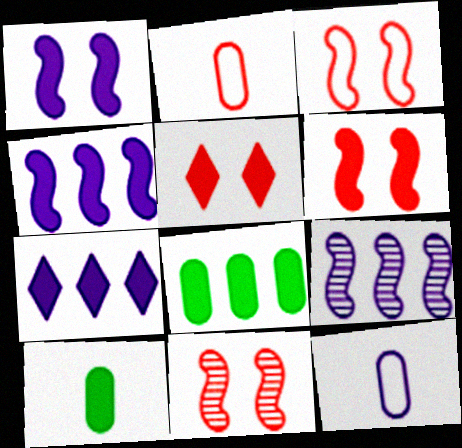[[3, 6, 11], 
[4, 5, 10], 
[6, 7, 10]]